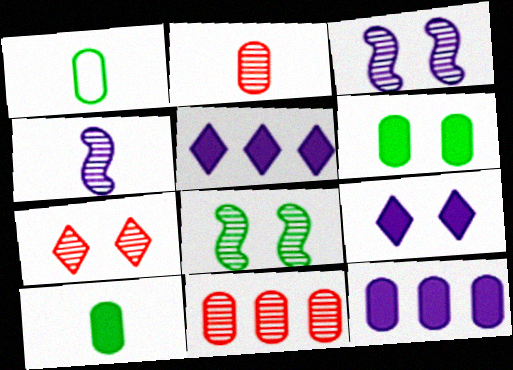[]